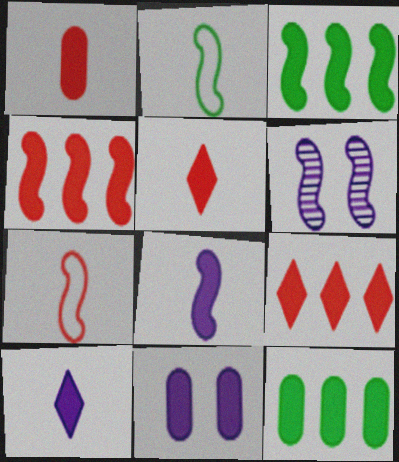[[1, 11, 12], 
[2, 4, 6], 
[3, 5, 11], 
[3, 6, 7]]